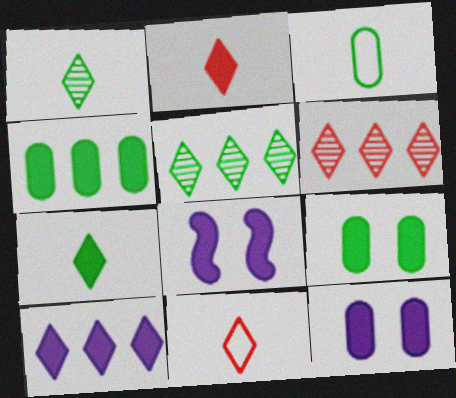[[2, 4, 8], 
[3, 6, 8]]